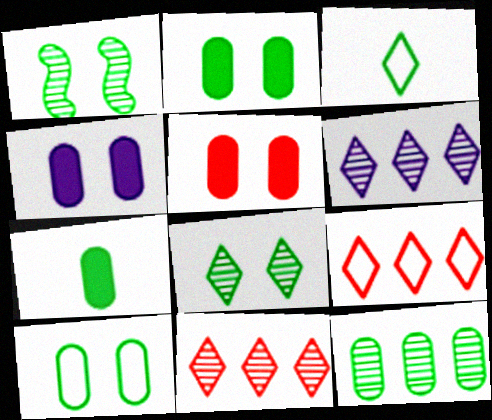[[2, 4, 5], 
[7, 10, 12]]